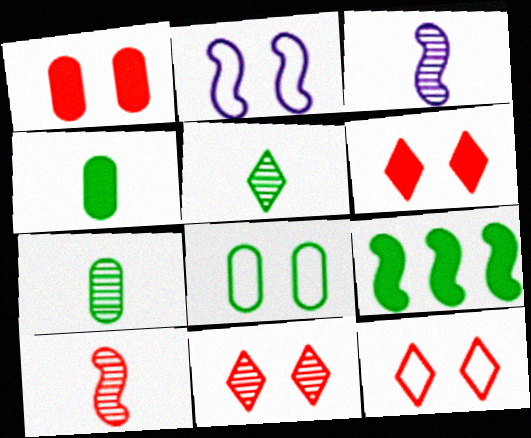[[2, 8, 12], 
[2, 9, 10], 
[5, 8, 9], 
[6, 11, 12]]